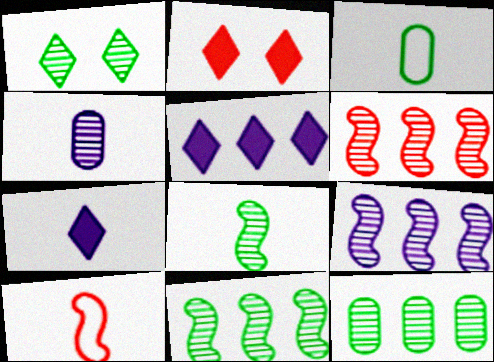[[1, 4, 6], 
[1, 8, 12], 
[2, 3, 9], 
[6, 9, 11]]